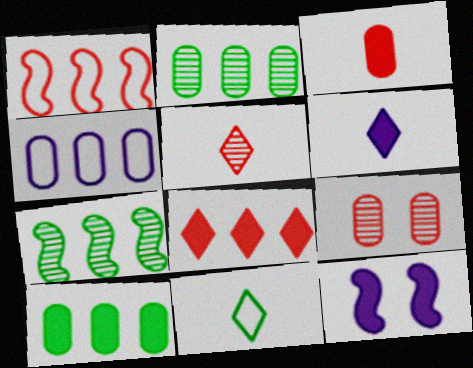[[4, 7, 8], 
[5, 6, 11]]